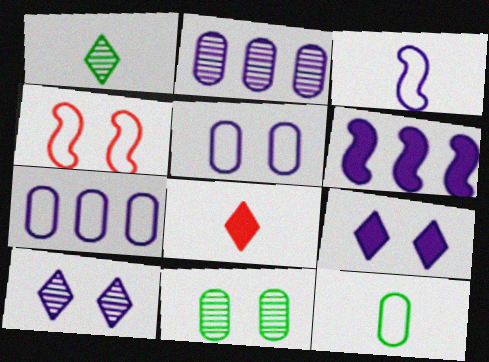[[2, 3, 9], 
[4, 9, 11]]